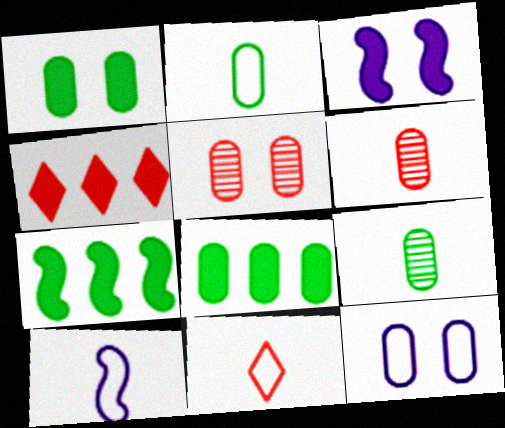[[1, 5, 12], 
[2, 10, 11], 
[6, 8, 12]]